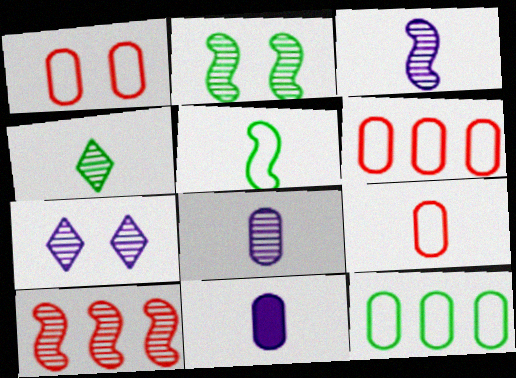[[1, 6, 9], 
[2, 3, 10]]